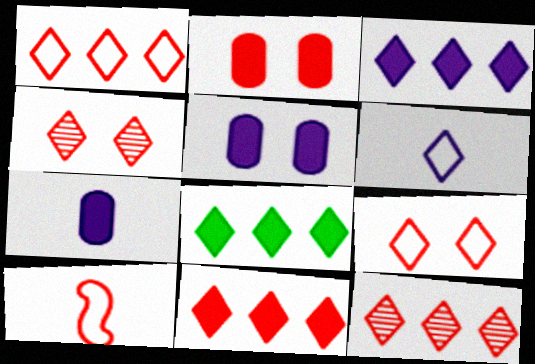[[1, 11, 12], 
[2, 10, 12], 
[3, 8, 11], 
[4, 6, 8]]